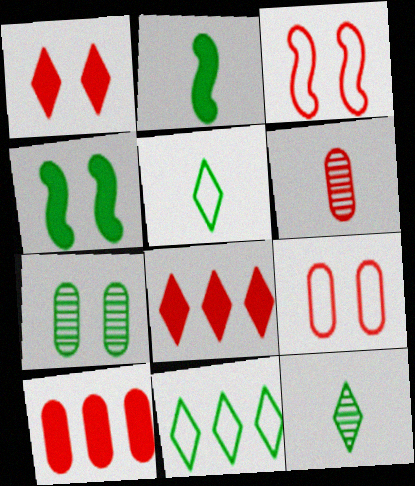[[2, 7, 11], 
[3, 6, 8], 
[6, 9, 10]]